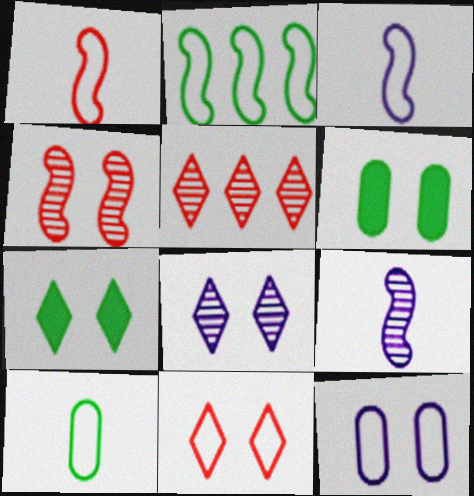[[3, 5, 6], 
[4, 7, 12], 
[7, 8, 11]]